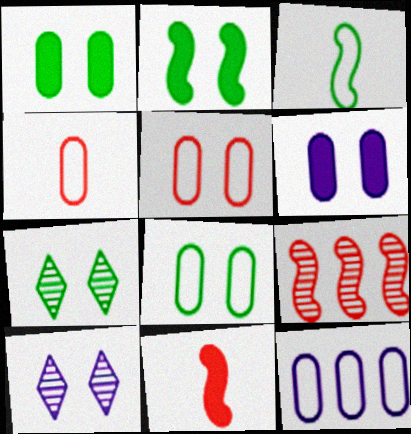[[2, 5, 10], 
[2, 7, 8], 
[4, 8, 12], 
[7, 11, 12]]